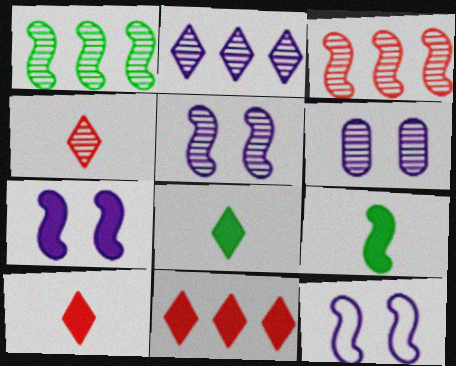[[1, 4, 6], 
[3, 9, 12], 
[5, 7, 12]]